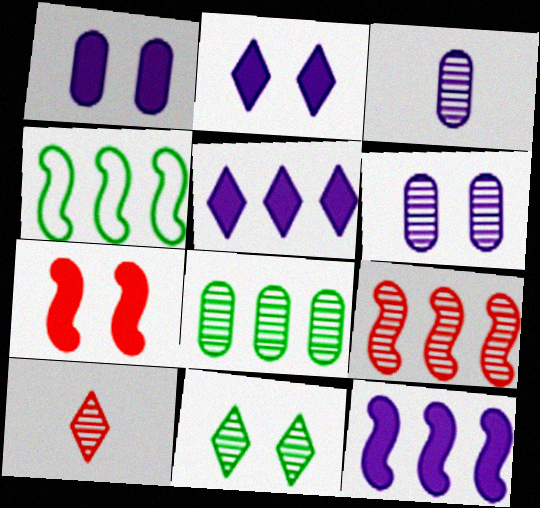[[1, 4, 10], 
[3, 9, 11], 
[4, 9, 12]]